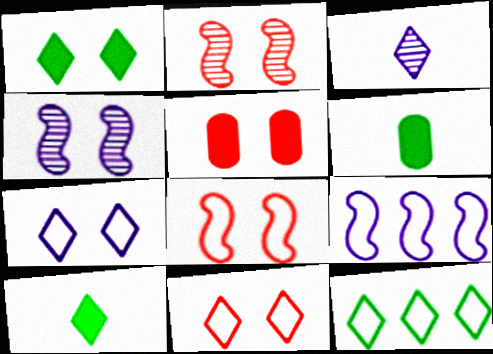[[2, 5, 11]]